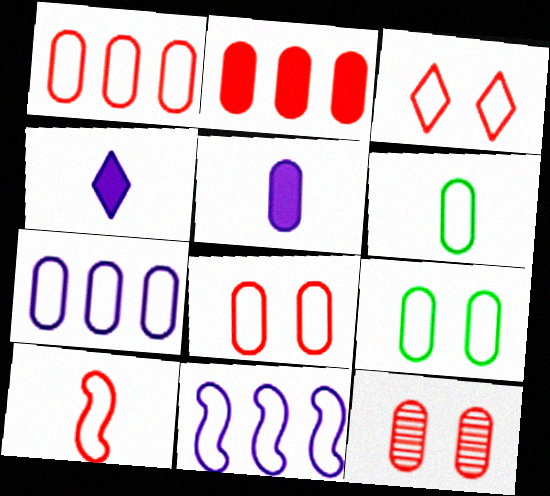[[1, 3, 10], 
[3, 6, 11], 
[6, 7, 8]]